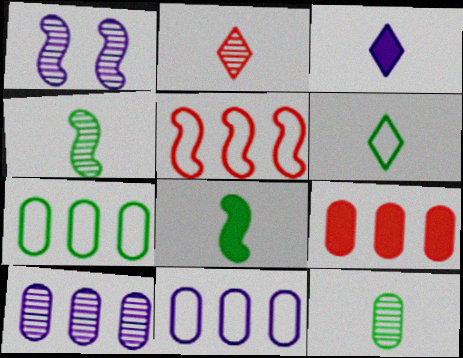[[1, 3, 11], 
[1, 5, 8], 
[1, 6, 9], 
[2, 3, 6], 
[6, 8, 12], 
[7, 9, 10]]